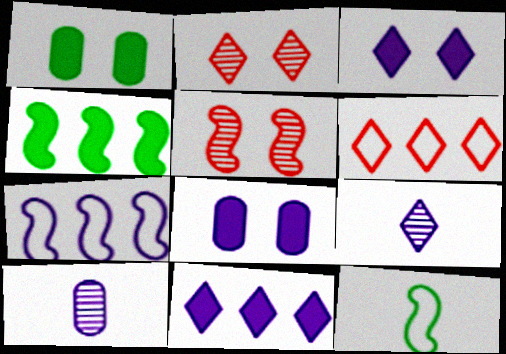[[3, 7, 10], 
[7, 8, 9]]